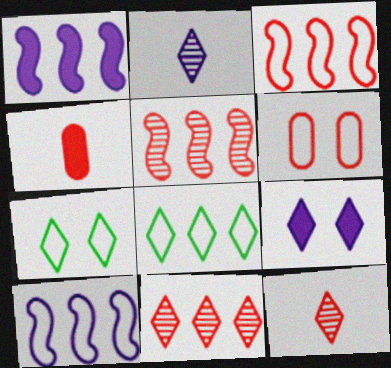[[8, 9, 12]]